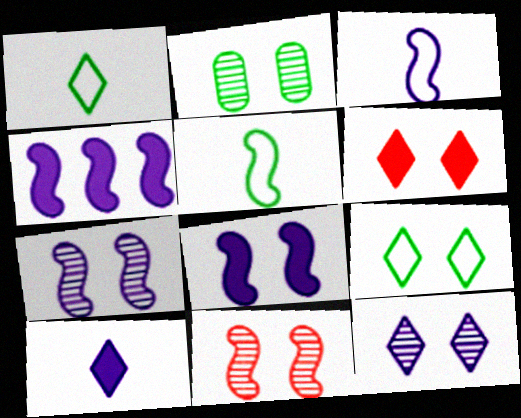[[2, 11, 12], 
[3, 4, 7], 
[4, 5, 11], 
[6, 9, 12]]